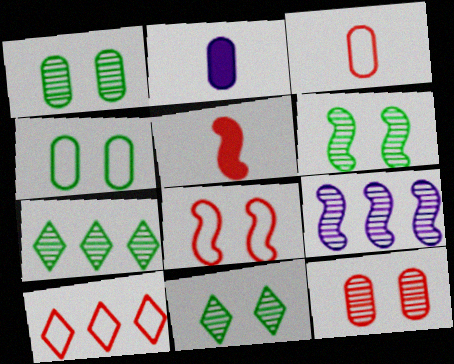[[1, 6, 11], 
[2, 6, 10], 
[2, 7, 8], 
[3, 8, 10], 
[5, 10, 12]]